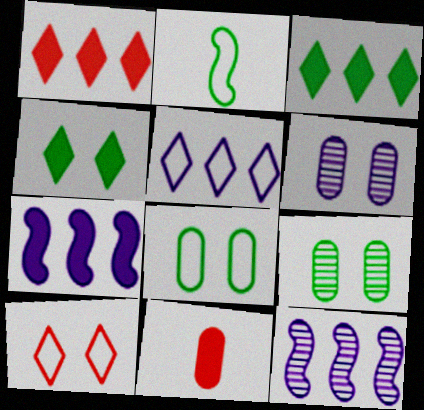[[1, 2, 6], 
[2, 3, 9], 
[4, 7, 11]]